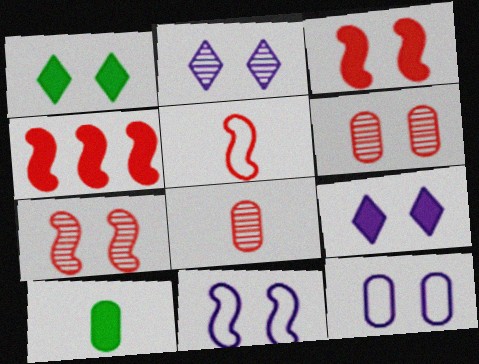[[1, 6, 11], 
[1, 7, 12], 
[4, 5, 7], 
[4, 9, 10]]